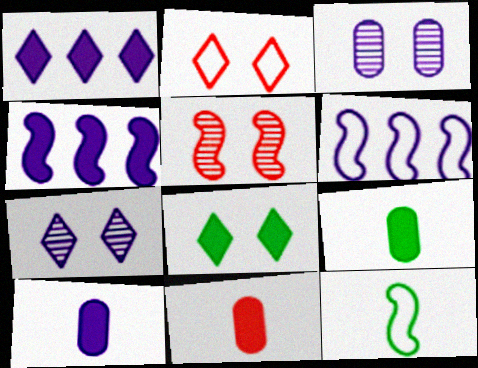[[2, 7, 8], 
[4, 5, 12], 
[4, 8, 11], 
[6, 7, 10], 
[9, 10, 11]]